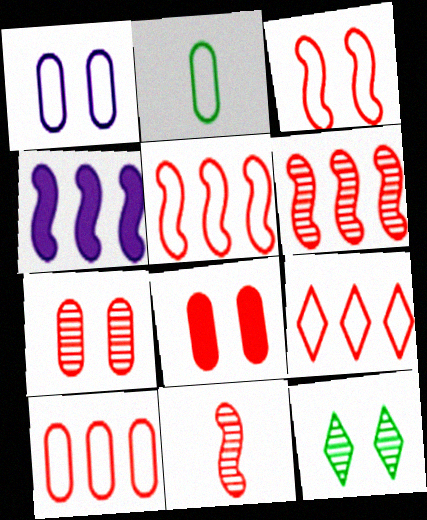[[1, 2, 10], 
[5, 9, 10], 
[8, 9, 11]]